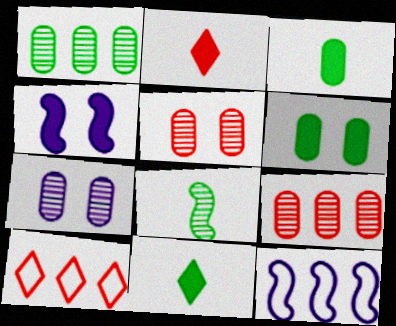[[5, 11, 12]]